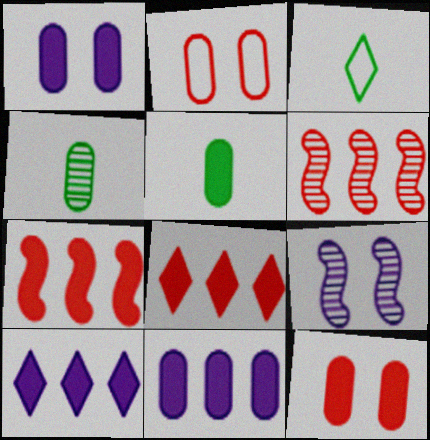[[1, 3, 6], 
[2, 4, 11], 
[5, 11, 12]]